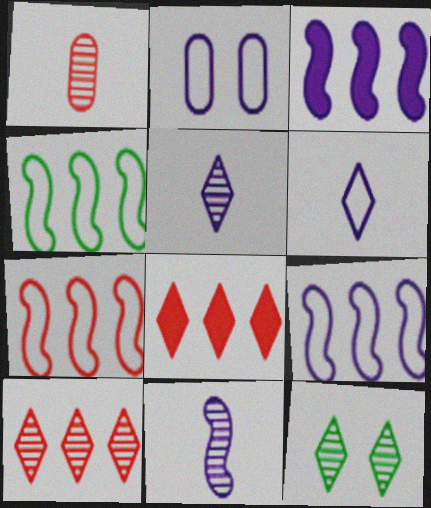[[2, 3, 5], 
[2, 6, 9], 
[4, 7, 9], 
[5, 10, 12], 
[6, 8, 12]]